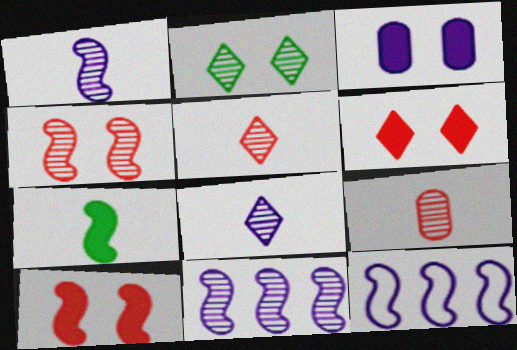[[2, 9, 11], 
[3, 8, 12], 
[4, 7, 12]]